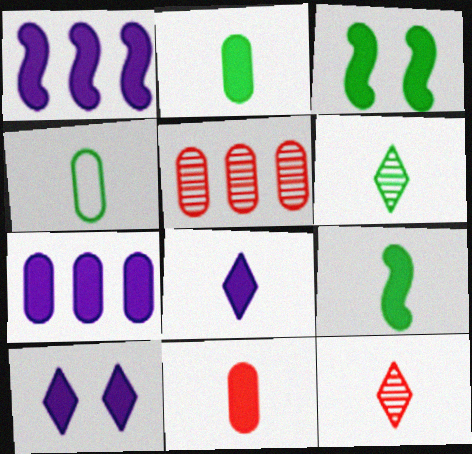[[4, 6, 9], 
[8, 9, 11]]